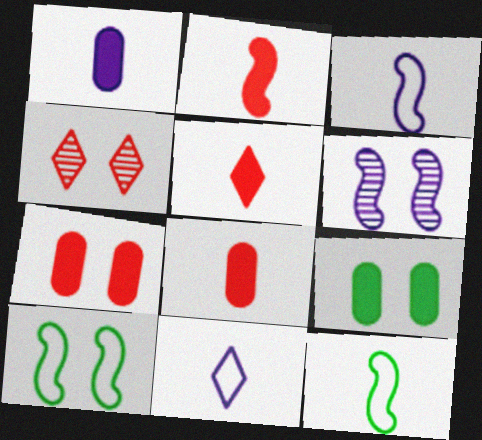[[2, 5, 8]]